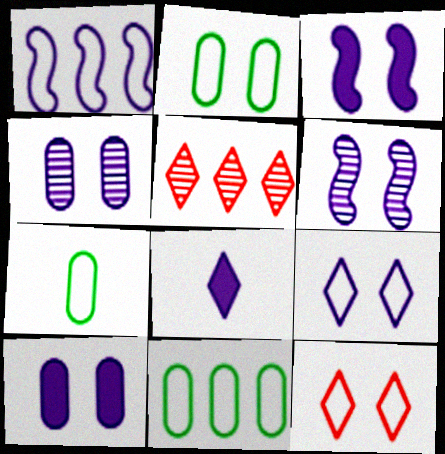[[1, 4, 8], 
[1, 7, 12], 
[2, 7, 11], 
[3, 4, 9], 
[3, 5, 7], 
[6, 9, 10]]